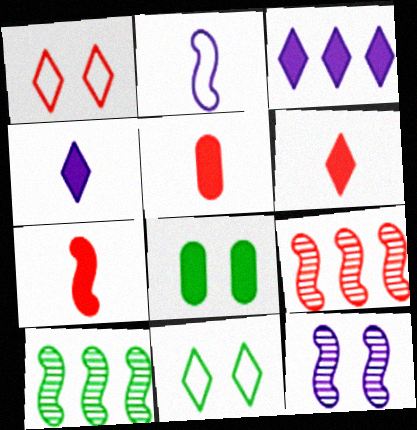[[1, 5, 9], 
[1, 8, 12], 
[3, 7, 8], 
[5, 6, 7]]